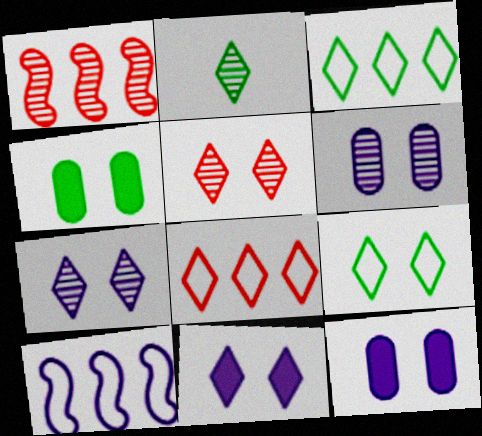[[1, 2, 6], 
[2, 8, 11], 
[5, 9, 11]]